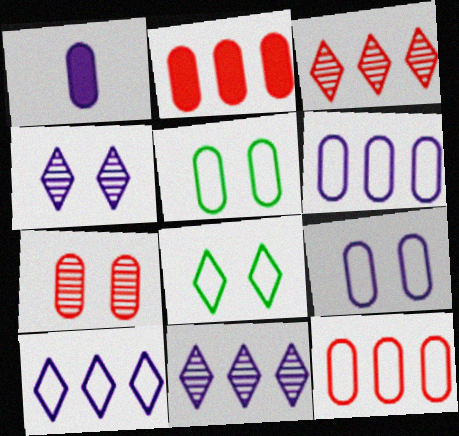[]